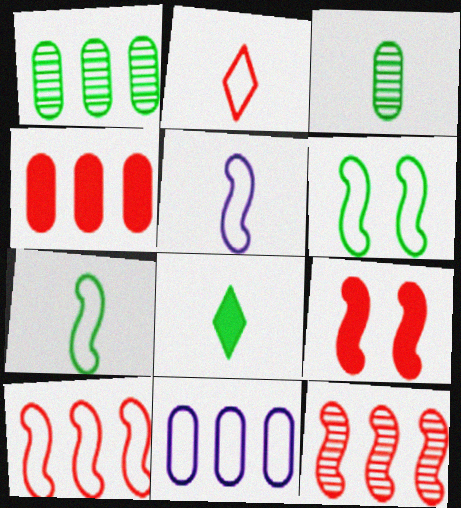[[1, 4, 11], 
[1, 6, 8], 
[2, 6, 11], 
[3, 7, 8], 
[5, 6, 10]]